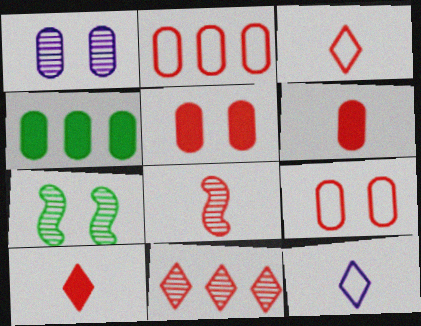[[3, 6, 8]]